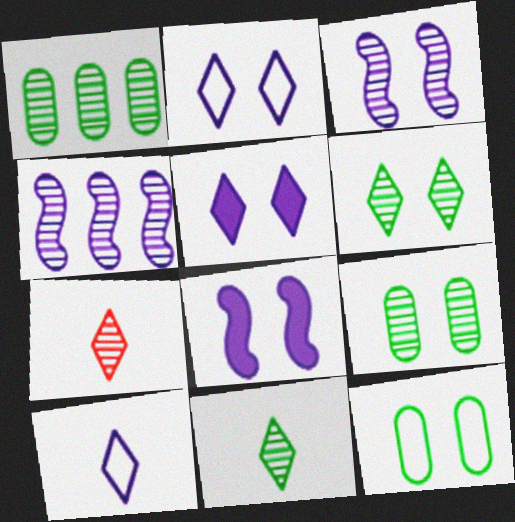[[1, 3, 7], 
[4, 7, 9]]